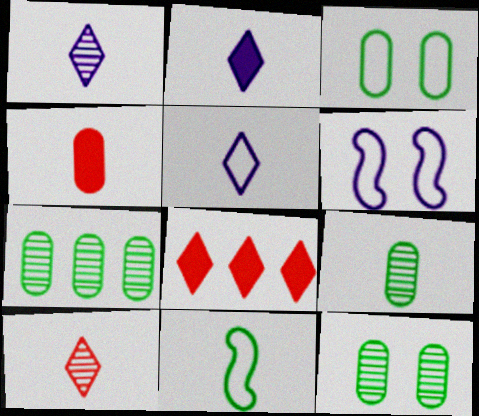[[1, 2, 5], 
[1, 4, 11], 
[6, 8, 9], 
[7, 9, 12]]